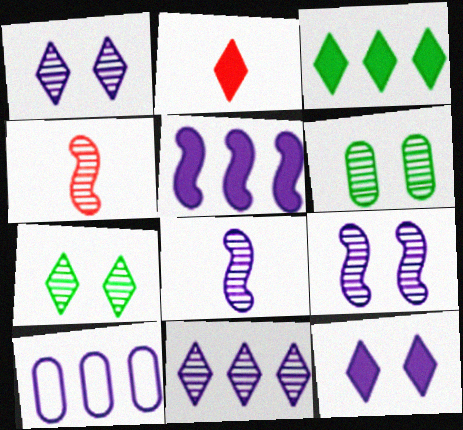[[2, 3, 12], 
[4, 6, 11], 
[5, 10, 11], 
[8, 10, 12]]